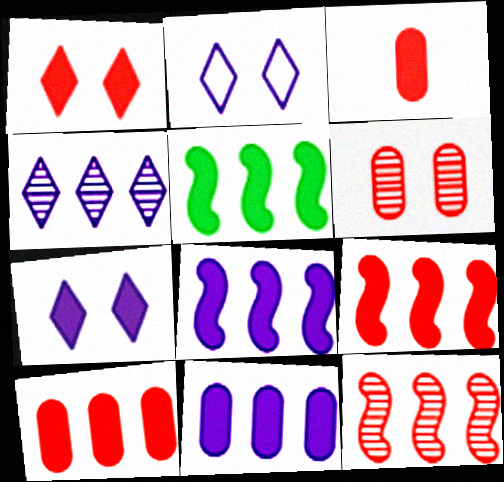[[1, 3, 9], 
[3, 5, 7], 
[5, 8, 9]]